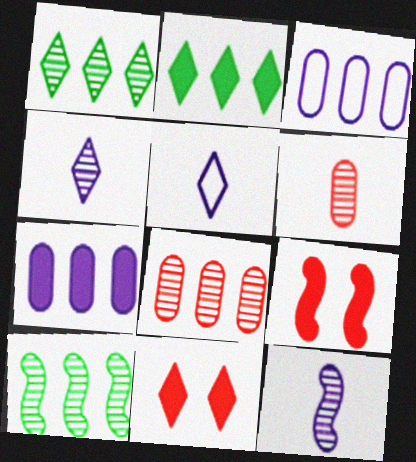[[1, 5, 11]]